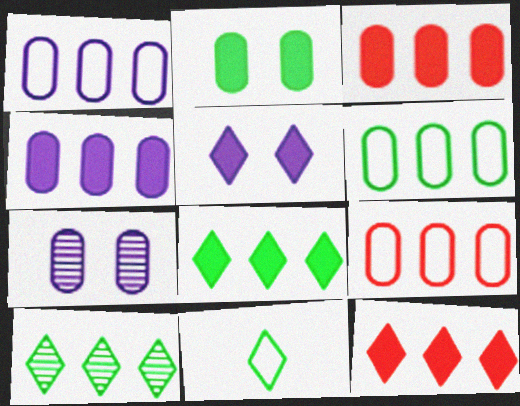[[1, 6, 9]]